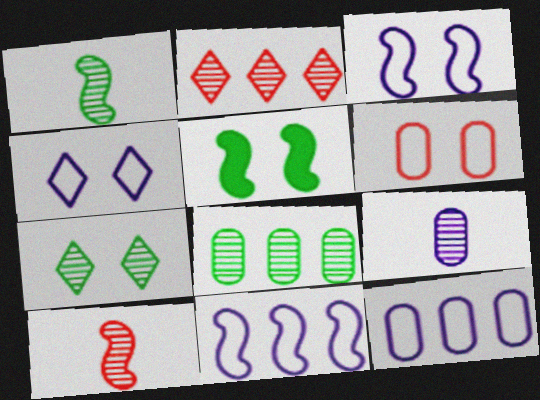[[1, 7, 8], 
[5, 10, 11]]